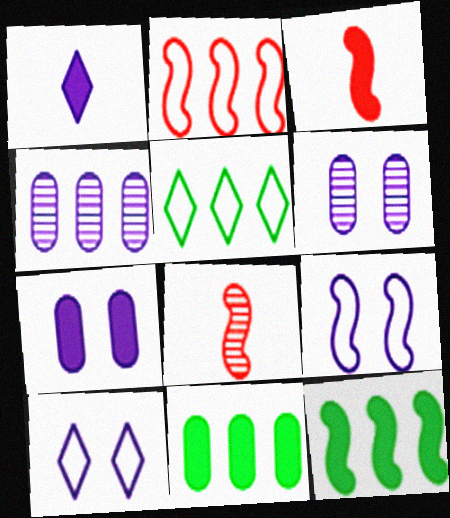[[1, 4, 9], 
[3, 5, 6], 
[5, 7, 8], 
[8, 9, 12], 
[8, 10, 11]]